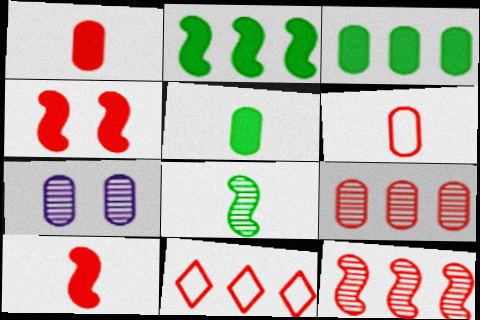[[3, 6, 7]]